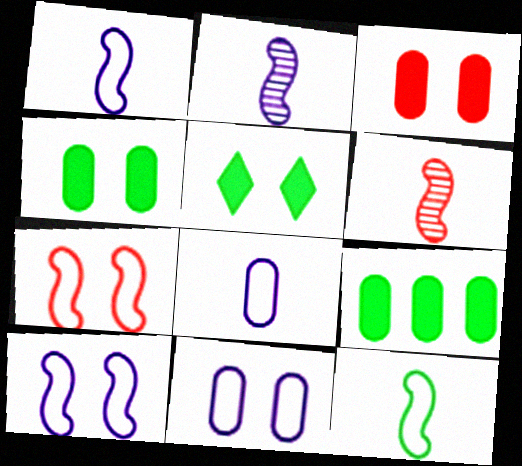[]